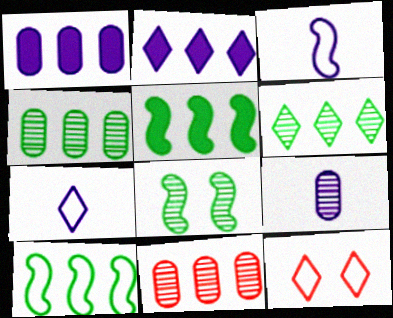[[2, 10, 11], 
[5, 9, 12]]